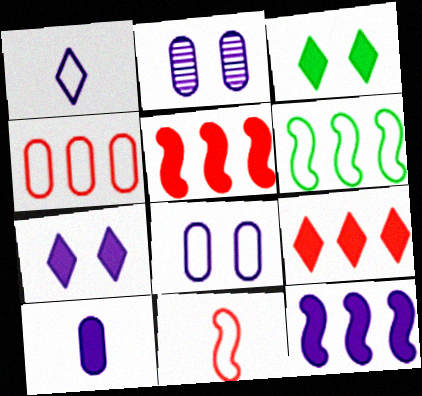[[1, 2, 12], 
[3, 5, 10], 
[7, 10, 12]]